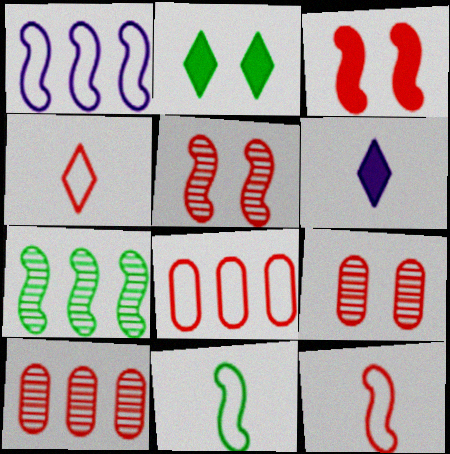[[3, 4, 10]]